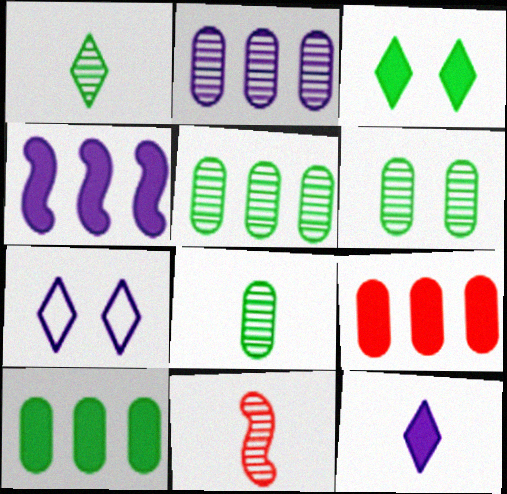[[5, 6, 8], 
[7, 10, 11]]